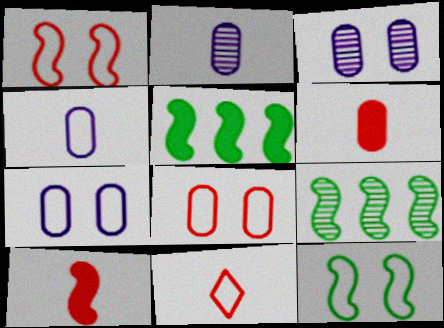[[3, 5, 11]]